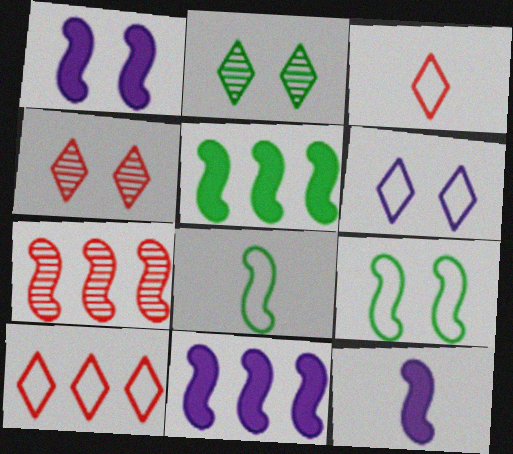[[1, 7, 8], 
[1, 11, 12], 
[7, 9, 12]]